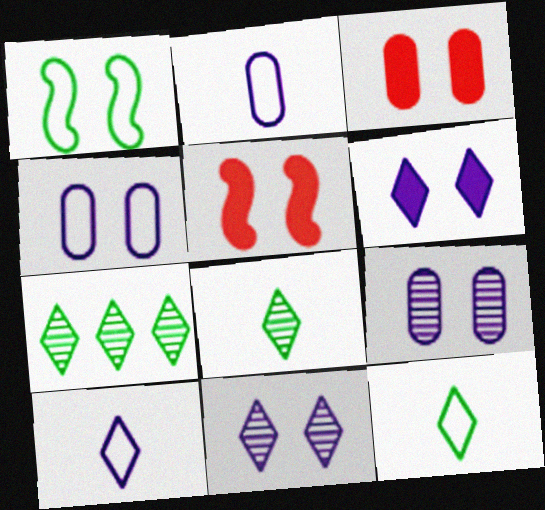[[1, 3, 11], 
[2, 5, 7]]